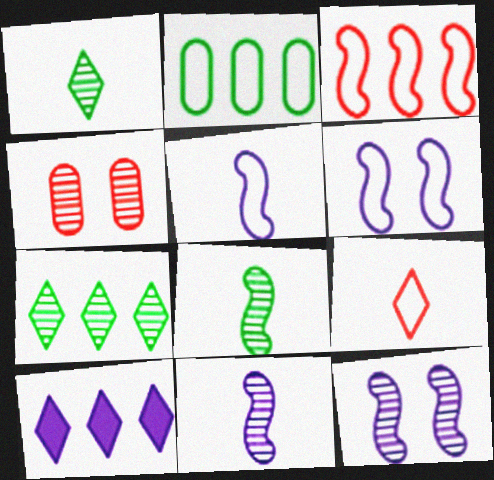[[2, 6, 9], 
[4, 7, 11]]